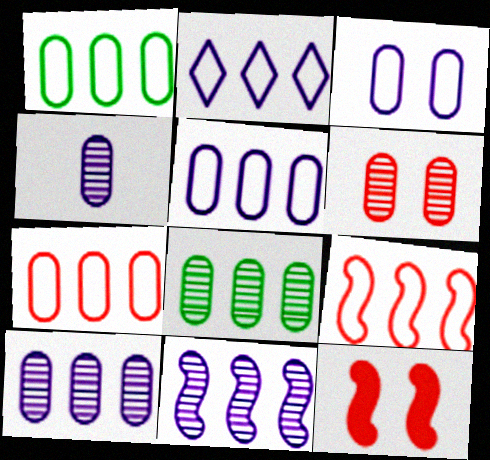[[1, 2, 9], 
[1, 5, 7], 
[4, 6, 8]]